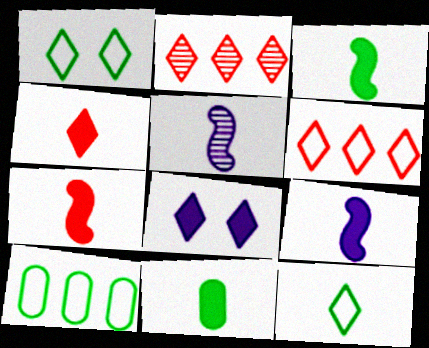[[2, 8, 12], 
[3, 7, 9], 
[4, 9, 11]]